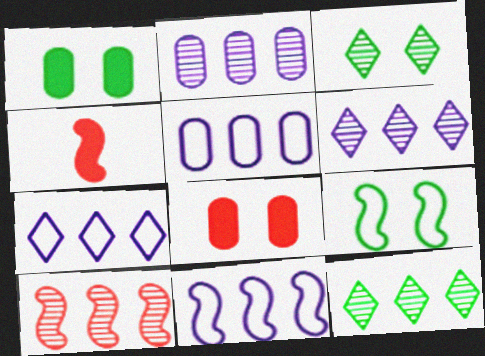[[1, 3, 9], 
[2, 10, 12], 
[3, 4, 5], 
[5, 7, 11]]